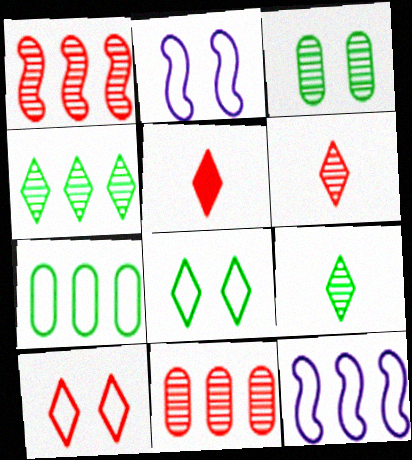[[3, 5, 12]]